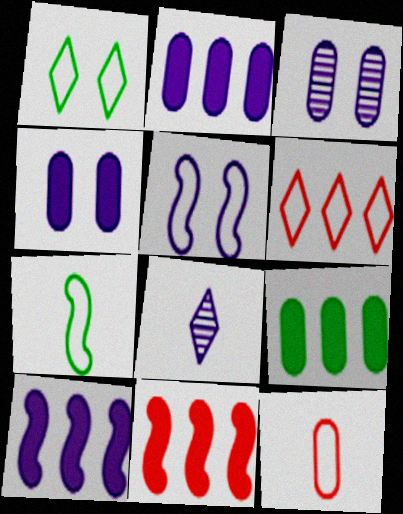[[2, 5, 8], 
[3, 9, 12]]